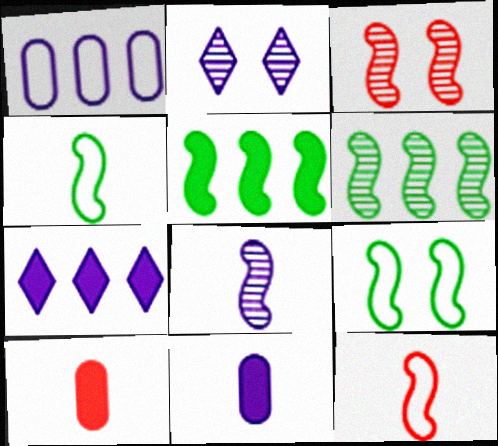[[3, 6, 8]]